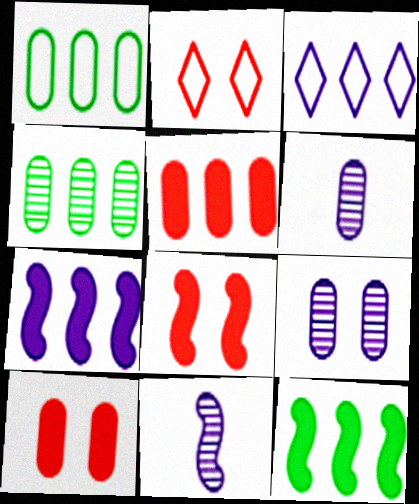[[1, 6, 10], 
[2, 6, 12]]